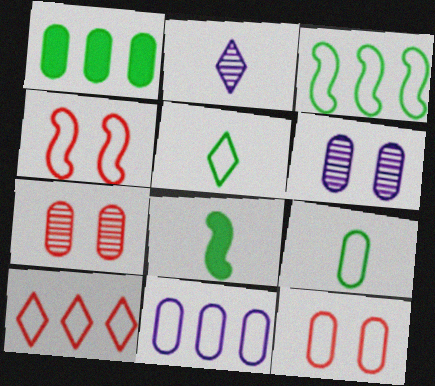[[1, 2, 4], 
[3, 10, 11], 
[4, 5, 11], 
[6, 8, 10], 
[9, 11, 12]]